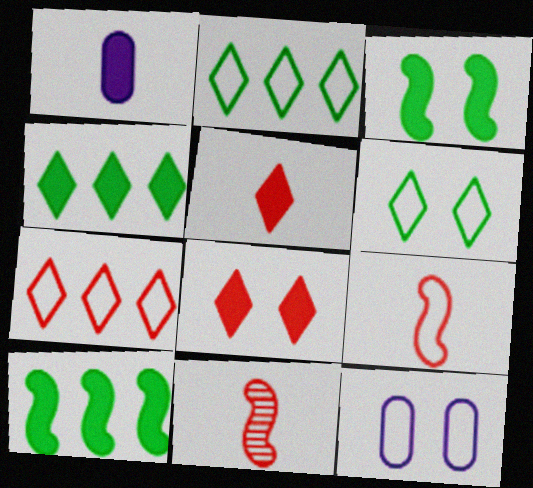[[1, 8, 10], 
[2, 9, 12], 
[4, 11, 12]]